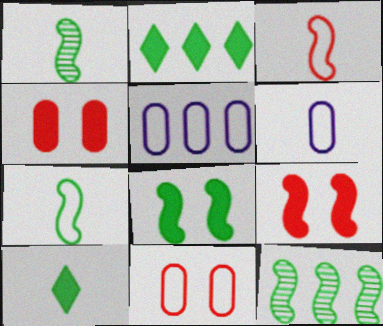[[7, 8, 12]]